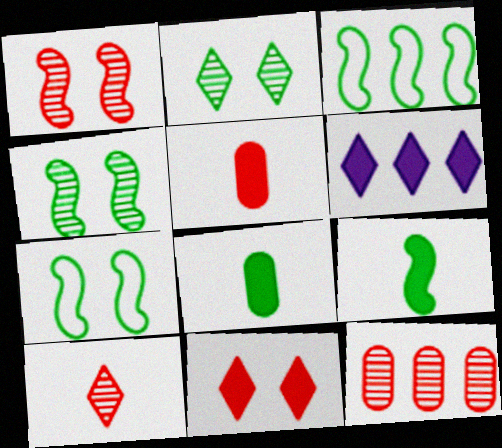[[1, 10, 12], 
[2, 3, 8], 
[3, 4, 9], 
[3, 6, 12]]